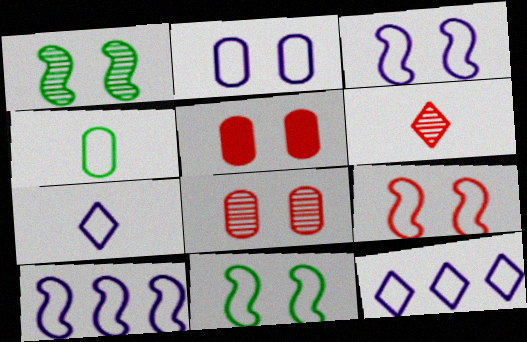[[2, 7, 10], 
[3, 9, 11], 
[4, 9, 12]]